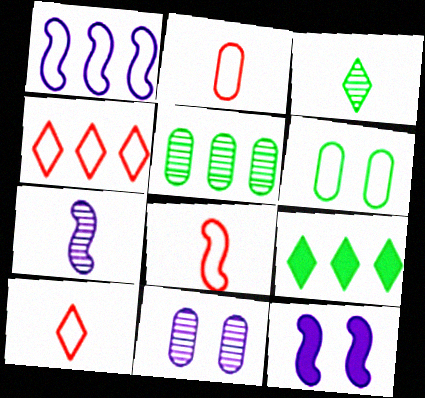[[1, 6, 10], 
[1, 7, 12], 
[2, 8, 10], 
[5, 10, 12], 
[8, 9, 11]]